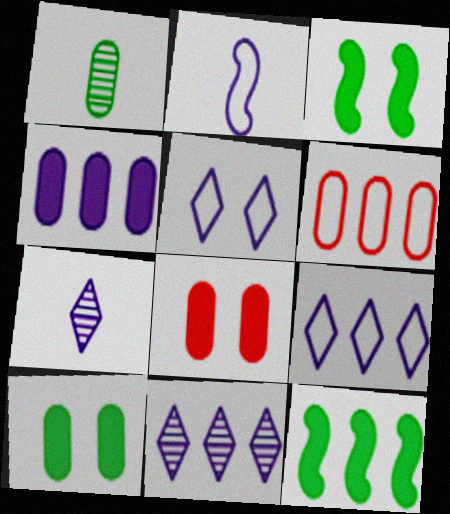[[3, 6, 7], 
[6, 11, 12]]